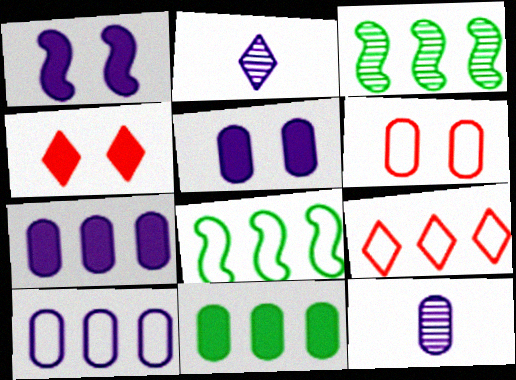[[1, 2, 10], 
[3, 7, 9], 
[4, 8, 12], 
[5, 10, 12], 
[6, 11, 12], 
[8, 9, 10]]